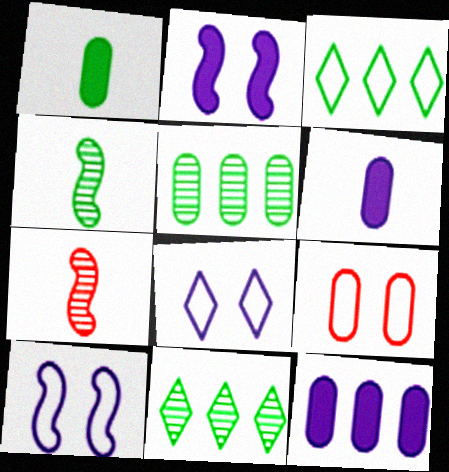[[5, 6, 9]]